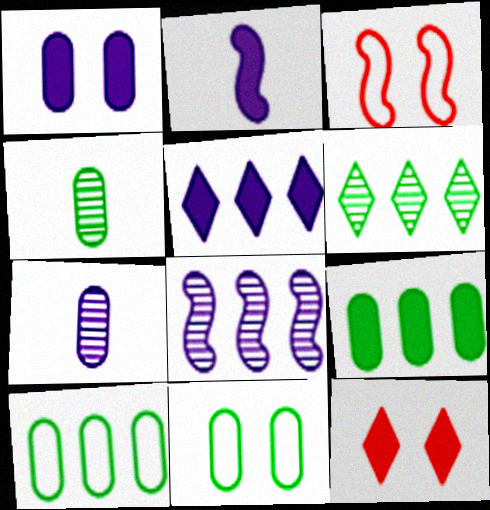[[1, 2, 5], 
[2, 9, 12], 
[3, 4, 5], 
[4, 9, 11]]